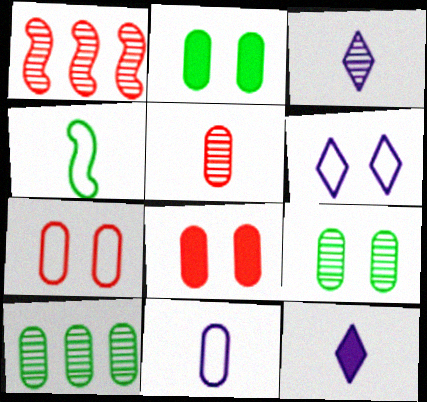[[1, 3, 9], 
[4, 5, 12], 
[8, 10, 11]]